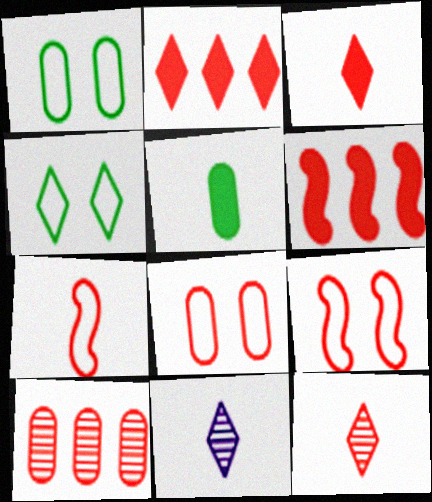[[1, 6, 11], 
[2, 4, 11], 
[3, 9, 10], 
[5, 7, 11], 
[6, 8, 12]]